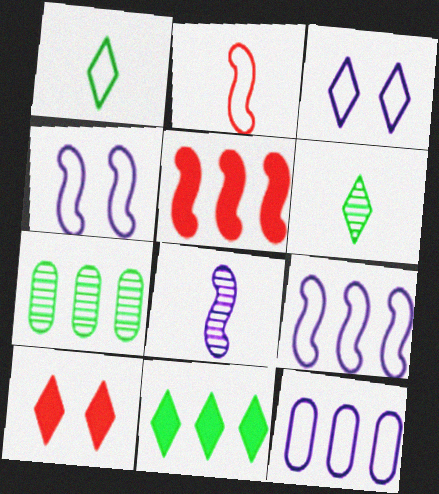[]